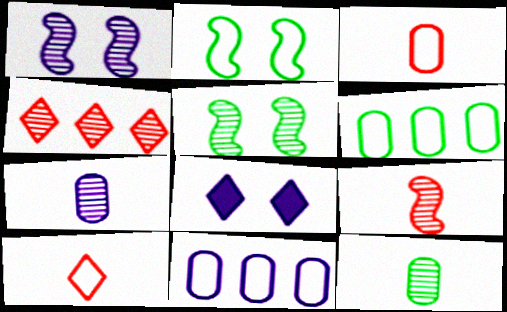[[1, 4, 12], 
[2, 10, 11], 
[4, 5, 7], 
[6, 8, 9]]